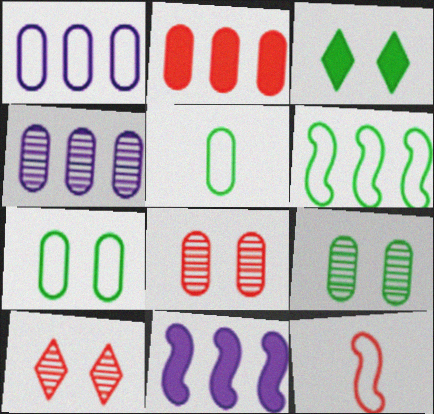[[2, 10, 12], 
[3, 4, 12], 
[5, 10, 11]]